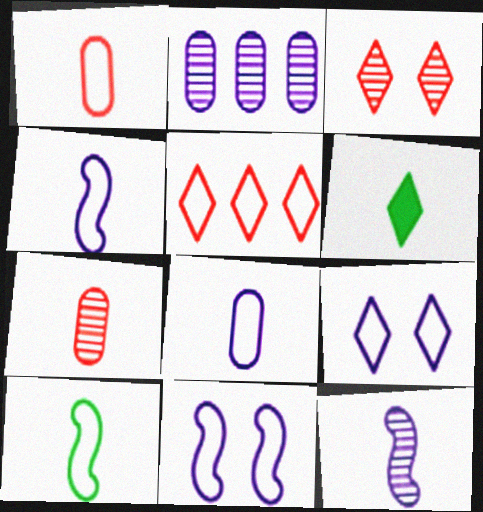[[1, 6, 12], 
[4, 6, 7]]